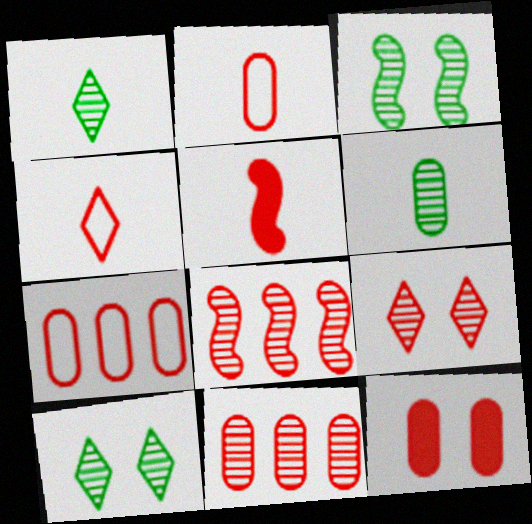[[2, 11, 12], 
[4, 8, 12], 
[5, 7, 9]]